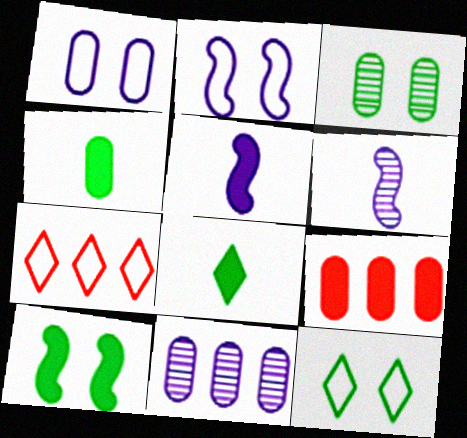[[3, 5, 7], 
[3, 10, 12], 
[6, 9, 12]]